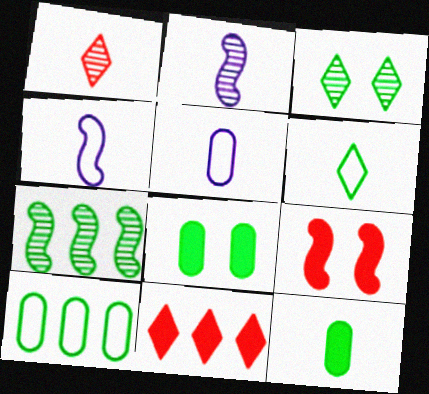[[1, 4, 12], 
[4, 7, 9], 
[6, 7, 8]]